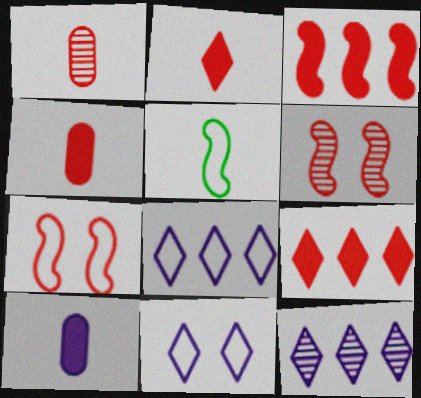[[1, 7, 9]]